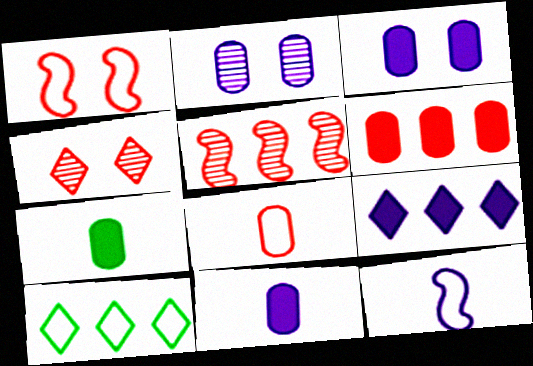[[2, 9, 12], 
[3, 6, 7]]